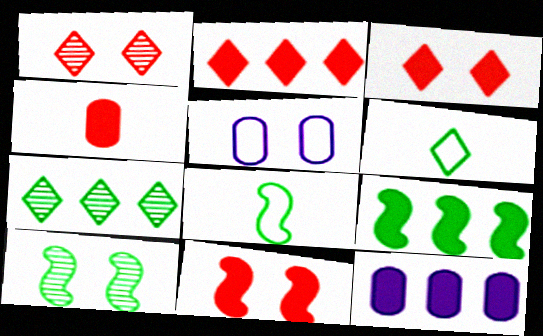[[1, 8, 12], 
[2, 4, 11], 
[2, 9, 12], 
[3, 5, 10], 
[8, 9, 10]]